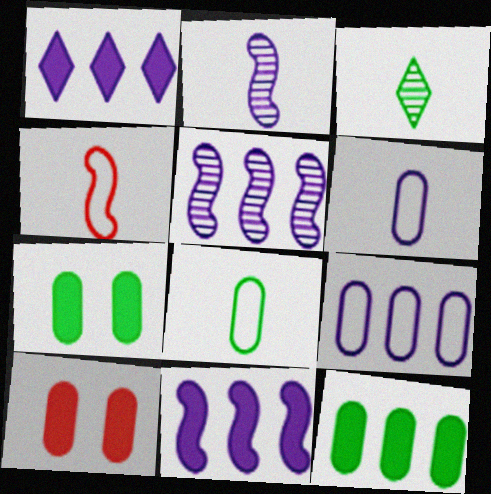[[1, 5, 9]]